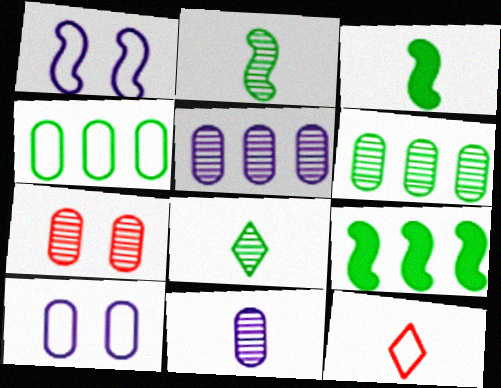[[1, 4, 12], 
[3, 11, 12], 
[6, 7, 11]]